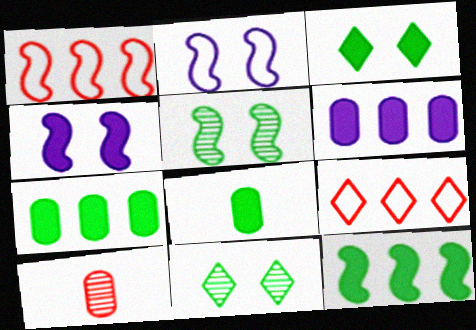[[3, 8, 12]]